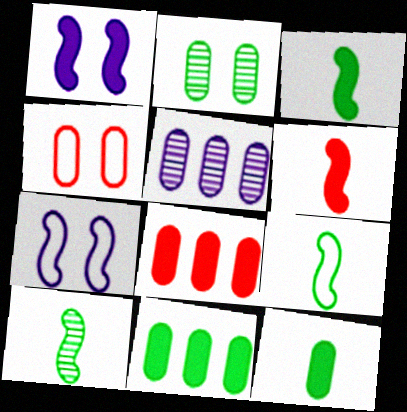[[3, 9, 10], 
[4, 5, 12]]